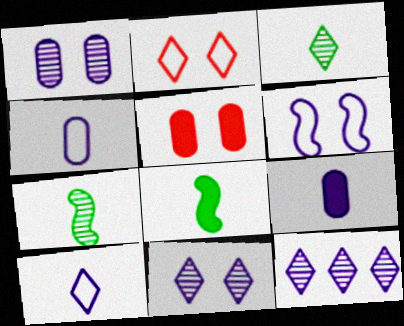[[6, 9, 12]]